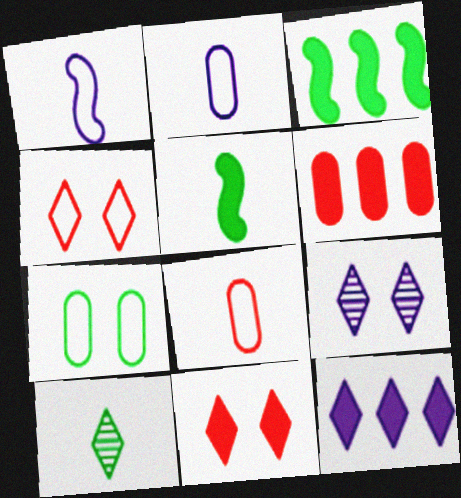[[3, 6, 12], 
[3, 7, 10], 
[3, 8, 9], 
[4, 10, 12]]